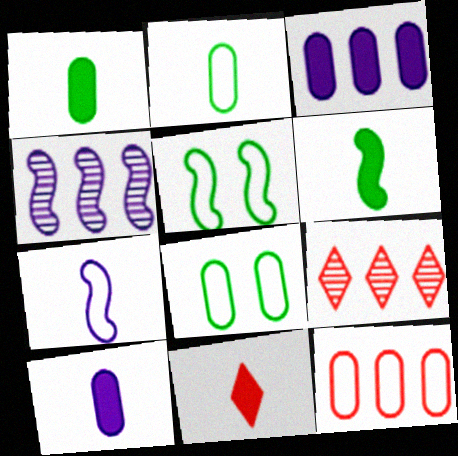[[4, 8, 11], 
[5, 9, 10], 
[6, 10, 11]]